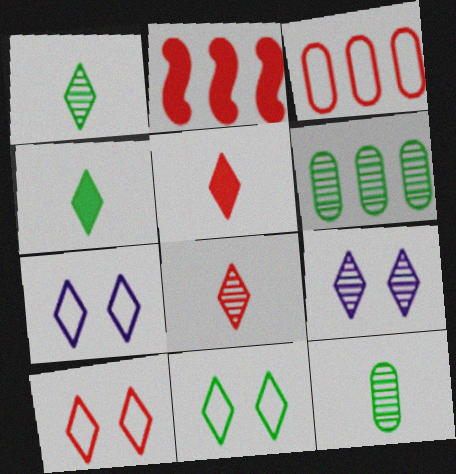[[2, 7, 12], 
[7, 10, 11]]